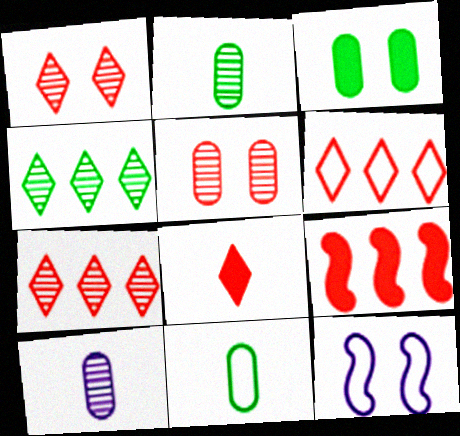[[1, 3, 12], 
[1, 6, 8], 
[6, 11, 12]]